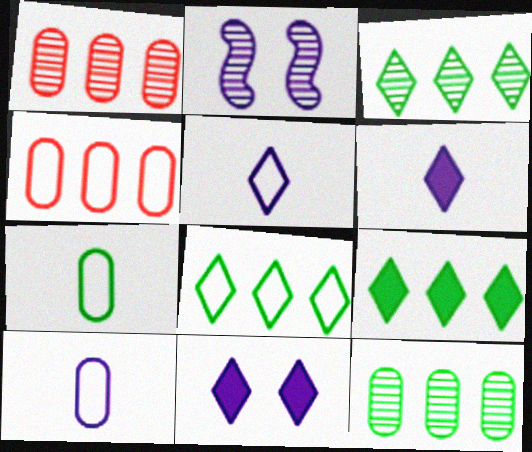[[3, 8, 9]]